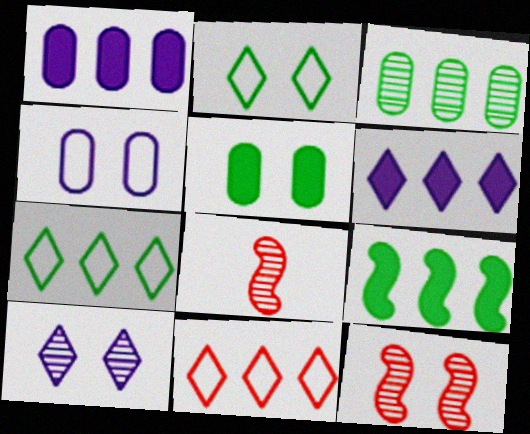[[1, 2, 8], 
[3, 7, 9], 
[3, 8, 10]]